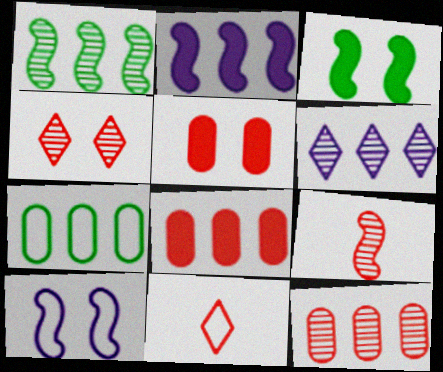[[1, 6, 12], 
[4, 9, 12], 
[7, 10, 11]]